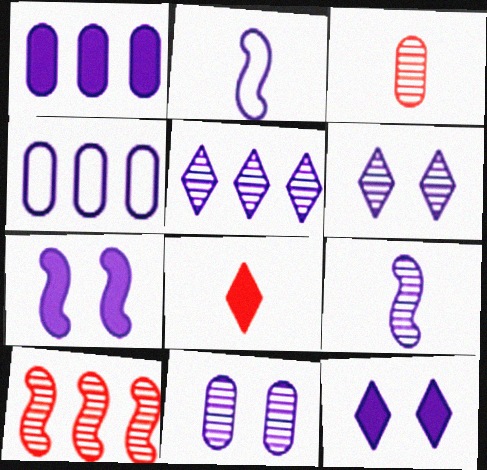[[1, 2, 6], 
[4, 9, 12], 
[5, 9, 11]]